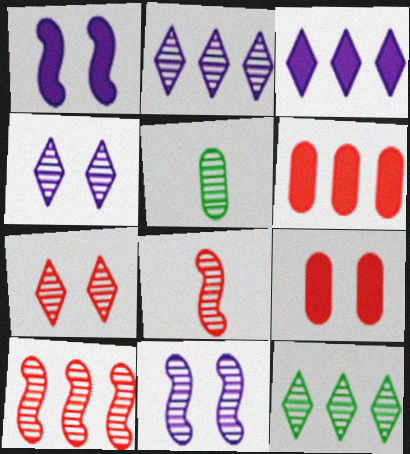[[4, 5, 10]]